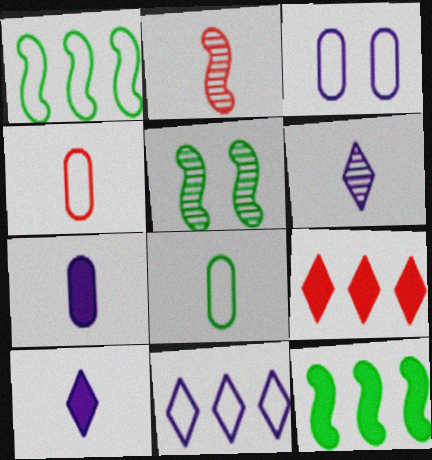[[2, 8, 10]]